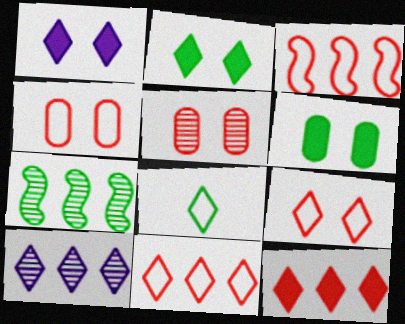[[6, 7, 8]]